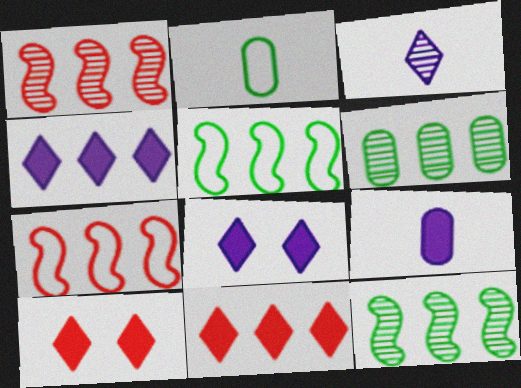[[1, 2, 8], 
[4, 6, 7]]